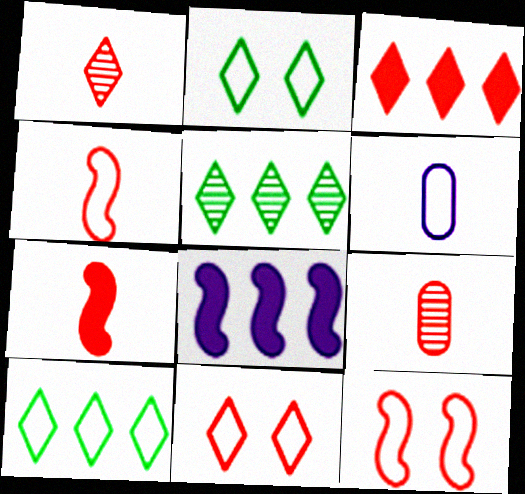[[1, 3, 11], 
[2, 8, 9], 
[3, 9, 12], 
[6, 10, 12]]